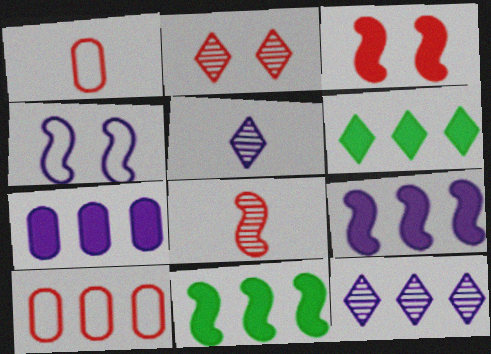[[4, 5, 7], 
[4, 8, 11], 
[10, 11, 12]]